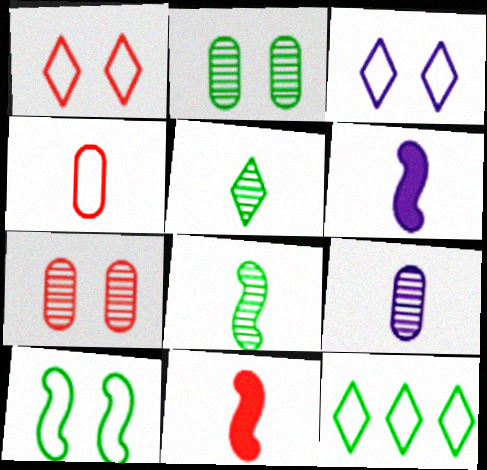[[4, 5, 6], 
[6, 7, 12]]